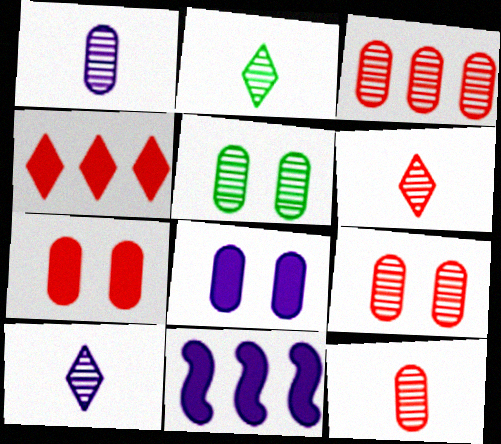[[1, 3, 5], 
[2, 6, 10], 
[3, 9, 12]]